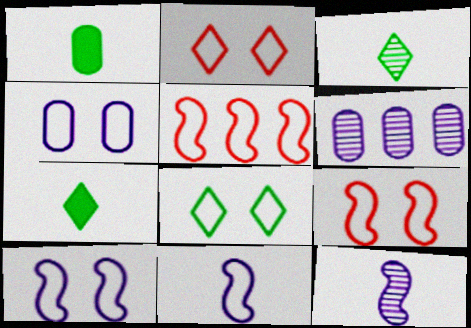[[4, 8, 9], 
[6, 7, 9]]